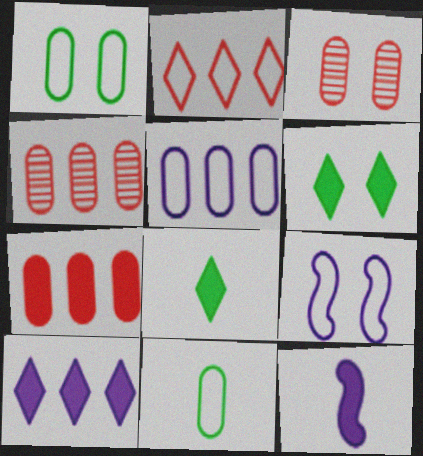[[2, 9, 11], 
[3, 6, 9], 
[4, 8, 9], 
[6, 7, 12]]